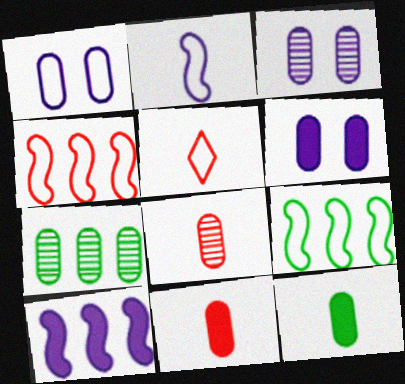[[1, 3, 6], 
[1, 5, 9], 
[1, 7, 11], 
[3, 7, 8]]